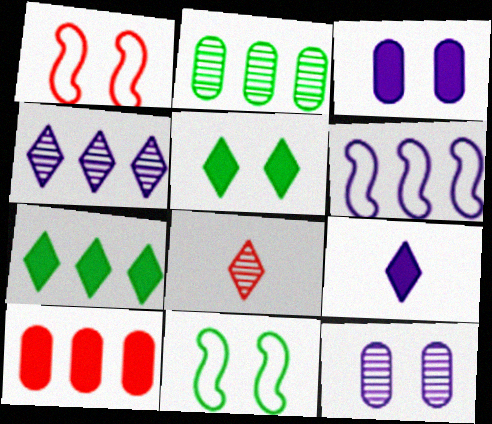[[1, 2, 9], 
[1, 5, 12], 
[1, 8, 10], 
[6, 9, 12]]